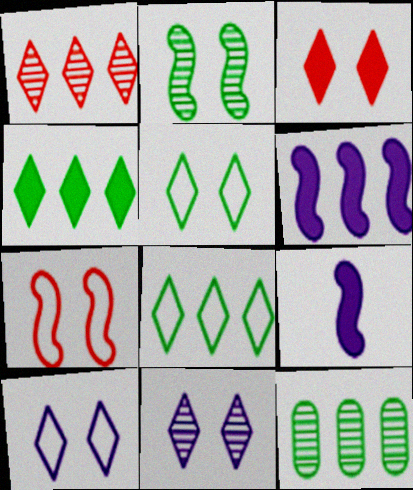[[3, 5, 11]]